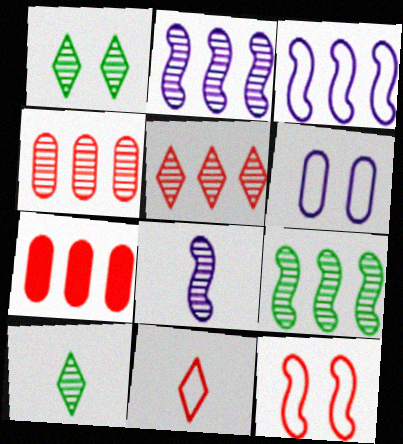[[1, 4, 8]]